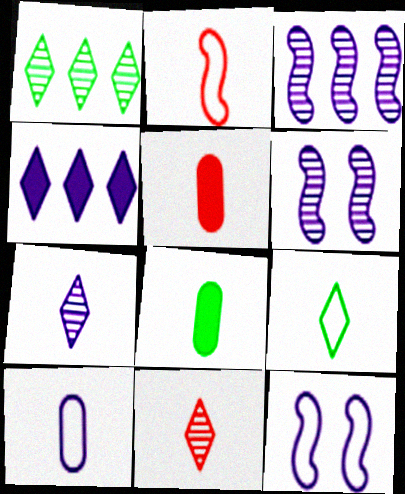[[1, 5, 12], 
[2, 5, 11], 
[2, 7, 8], 
[2, 9, 10], 
[4, 6, 10]]